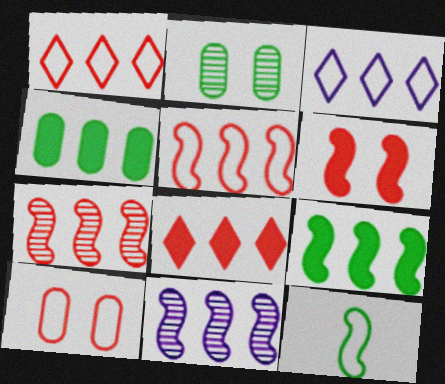[[1, 4, 11], 
[3, 4, 7], 
[3, 10, 12], 
[5, 9, 11], 
[6, 11, 12]]